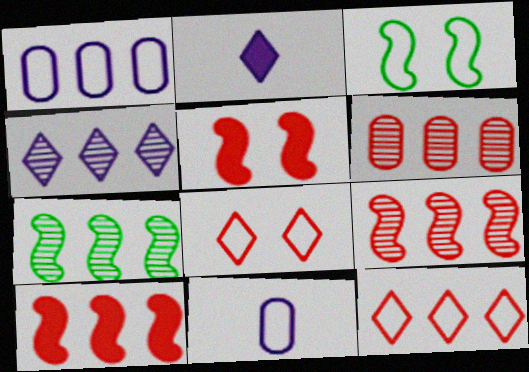[[2, 3, 6], 
[3, 11, 12], 
[4, 6, 7], 
[6, 10, 12]]